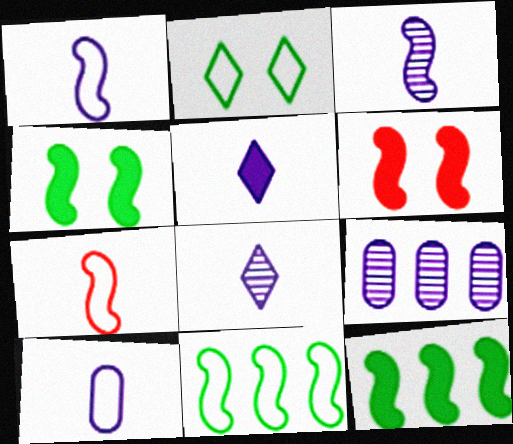[[3, 5, 10], 
[3, 6, 11]]